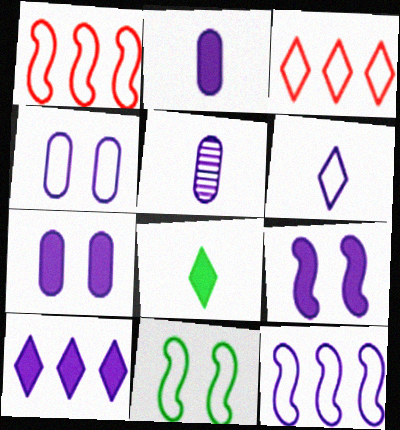[[2, 9, 10], 
[4, 6, 12]]